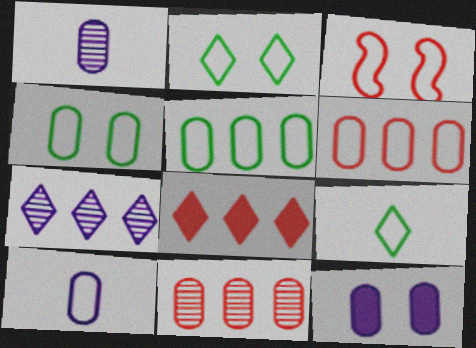[[4, 6, 10]]